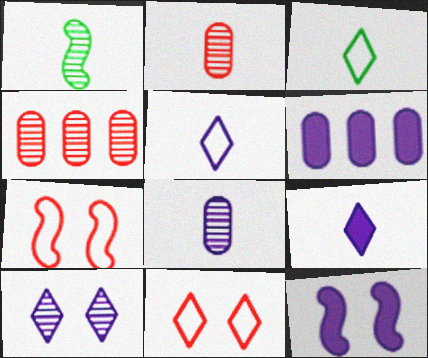[[1, 4, 10], 
[1, 6, 11], 
[3, 4, 12], 
[6, 9, 12]]